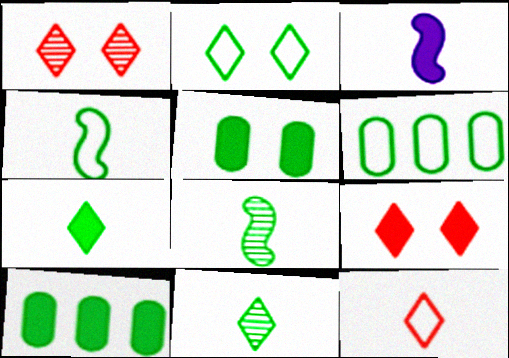[[1, 3, 6], 
[2, 4, 6], 
[2, 8, 10], 
[3, 9, 10]]